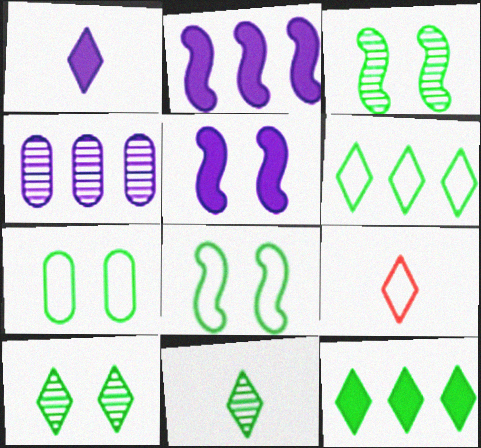[[1, 9, 11]]